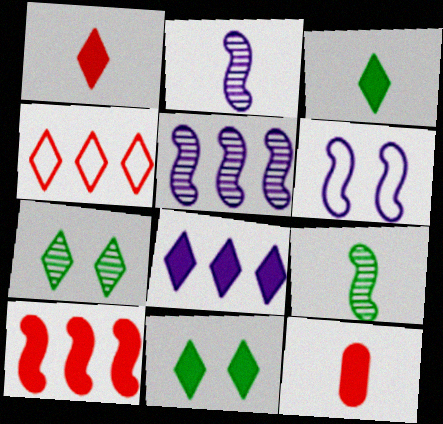[[1, 8, 11], 
[6, 9, 10]]